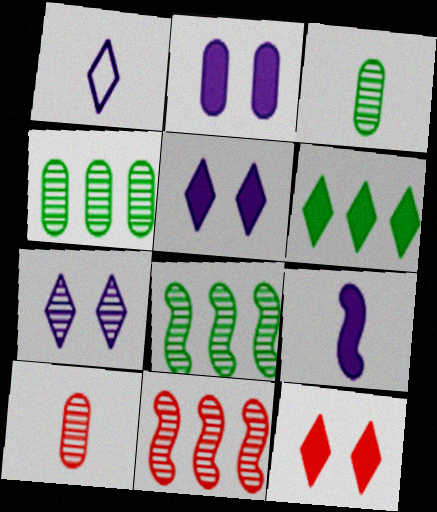[[3, 7, 11], 
[7, 8, 10]]